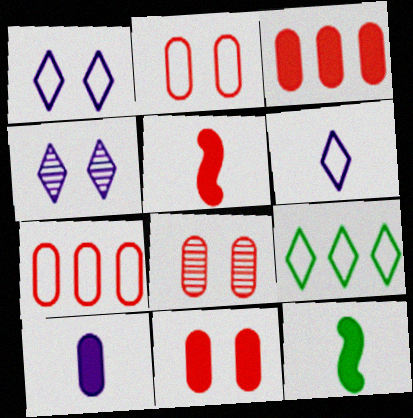[[2, 8, 11], 
[4, 7, 12]]